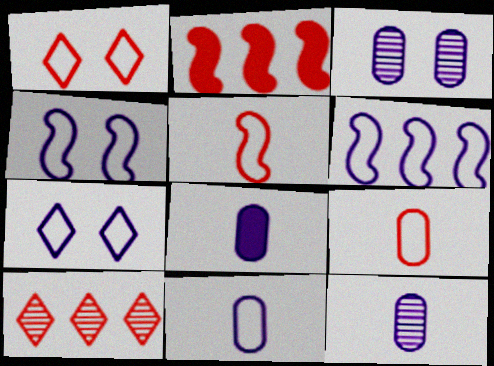[[6, 7, 11], 
[8, 11, 12]]